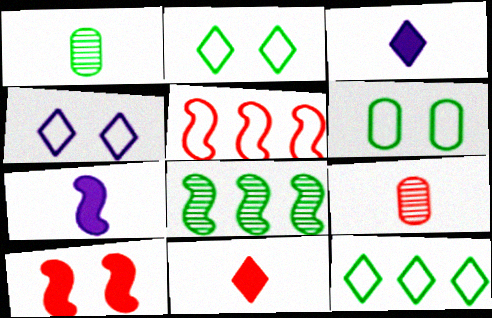[]